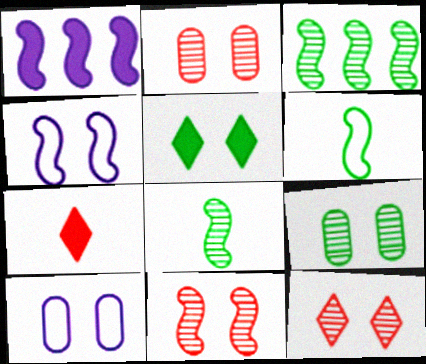[[1, 6, 11], 
[2, 4, 5], 
[2, 11, 12], 
[3, 7, 10], 
[5, 10, 11]]